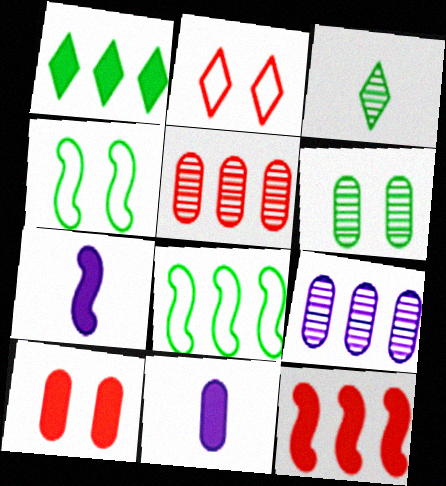[[1, 7, 10]]